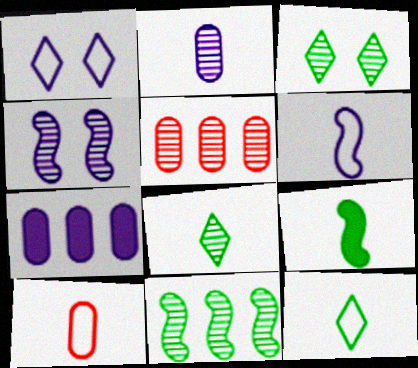[[1, 5, 9], 
[4, 5, 8], 
[6, 10, 12]]